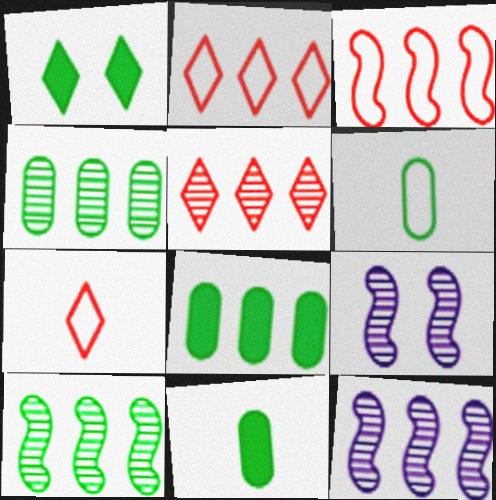[[1, 6, 10], 
[2, 8, 12], 
[2, 9, 11], 
[4, 5, 12], 
[7, 8, 9]]